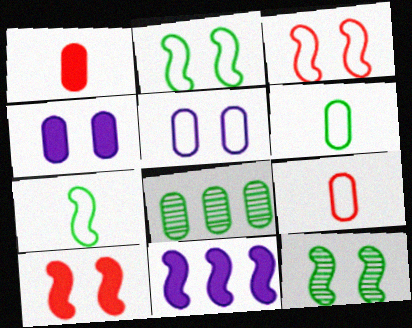[[1, 5, 8], 
[4, 8, 9]]